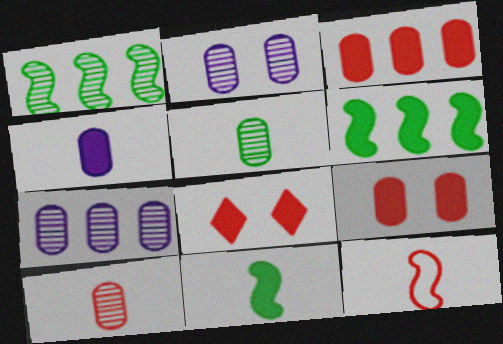[[4, 6, 8]]